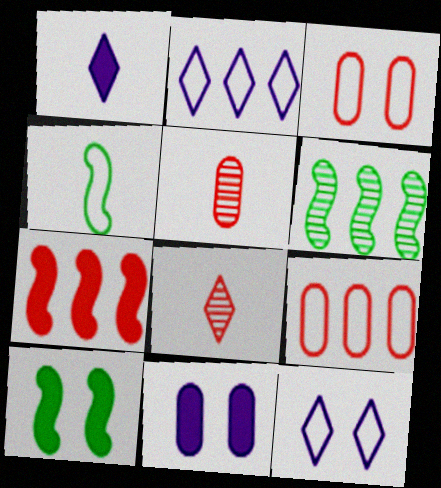[[1, 3, 6], 
[1, 4, 5], 
[2, 3, 4], 
[2, 5, 10], 
[3, 7, 8], 
[4, 6, 10], 
[4, 9, 12]]